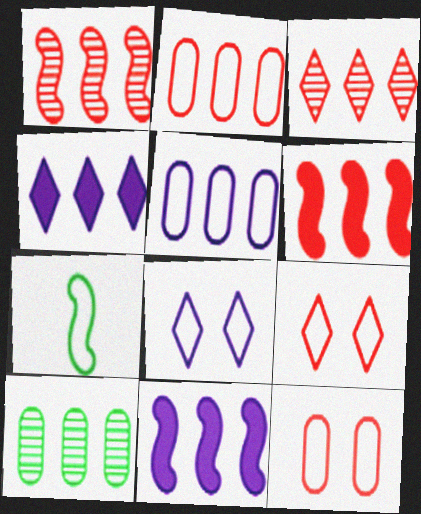[[2, 3, 6], 
[2, 7, 8], 
[5, 7, 9]]